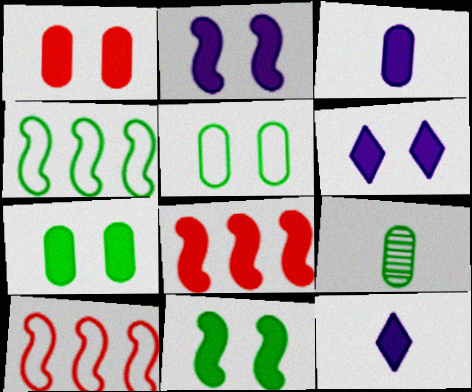[[1, 6, 11], 
[6, 9, 10], 
[7, 8, 12]]